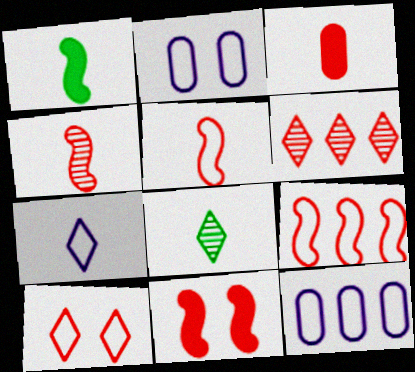[[1, 2, 6], 
[4, 9, 11], 
[8, 11, 12]]